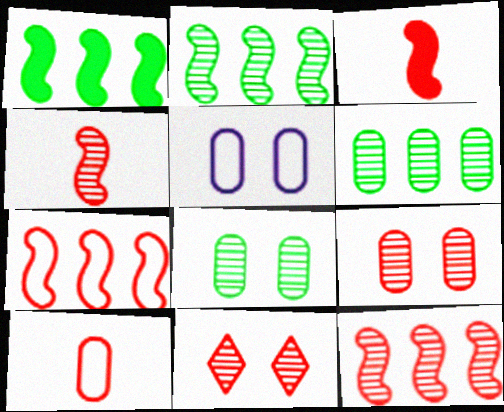[]